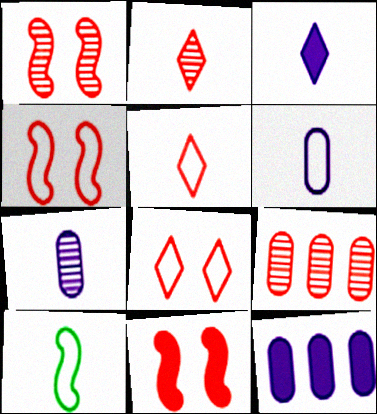[[1, 2, 9], 
[1, 4, 11], 
[5, 6, 10], 
[5, 9, 11]]